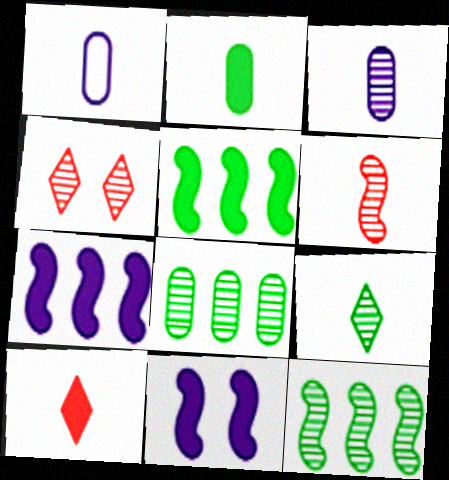[[1, 4, 5], 
[3, 4, 12], 
[3, 6, 9]]